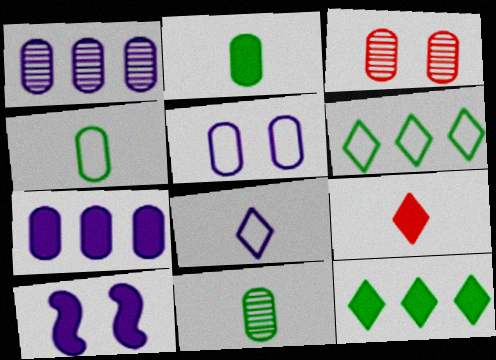[[1, 3, 11], 
[1, 8, 10], 
[2, 4, 11], 
[3, 4, 7]]